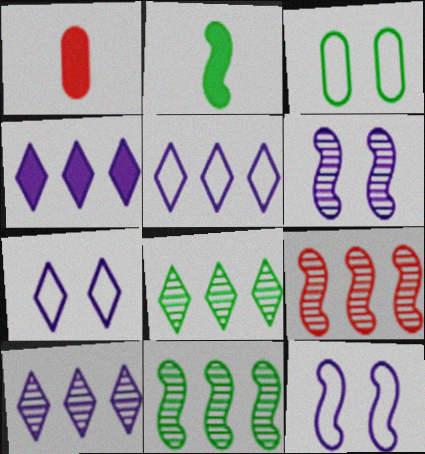[[1, 7, 11], 
[1, 8, 12], 
[2, 3, 8], 
[2, 9, 12], 
[4, 5, 10]]